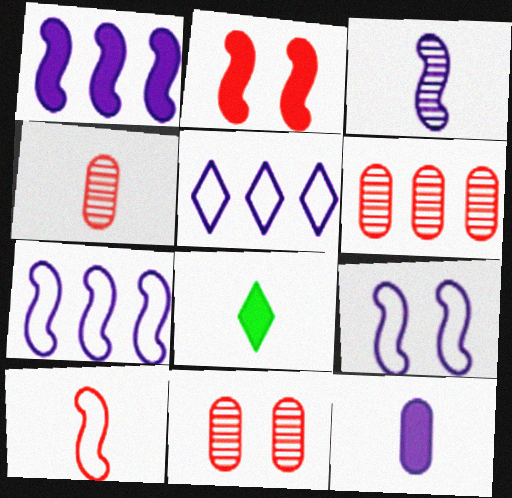[[1, 3, 9], 
[4, 6, 11], 
[6, 8, 9], 
[7, 8, 11]]